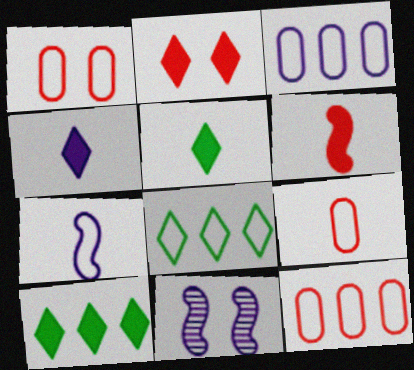[[1, 7, 8], 
[1, 9, 12], 
[2, 4, 10], 
[3, 4, 11], 
[5, 11, 12], 
[9, 10, 11]]